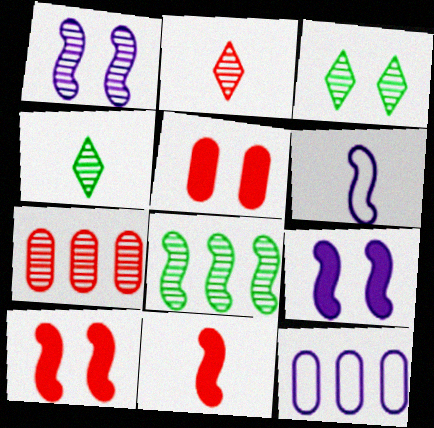[[1, 4, 7], 
[3, 11, 12], 
[4, 10, 12], 
[6, 8, 10]]